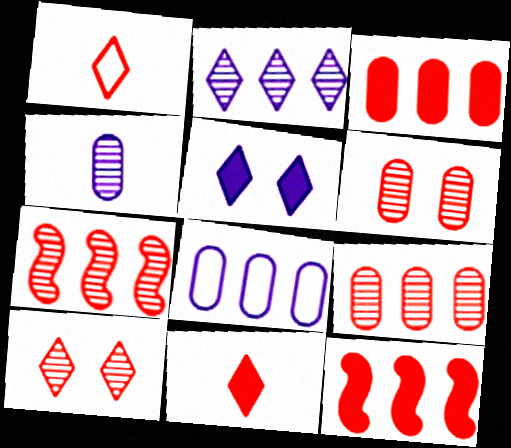[[1, 6, 12]]